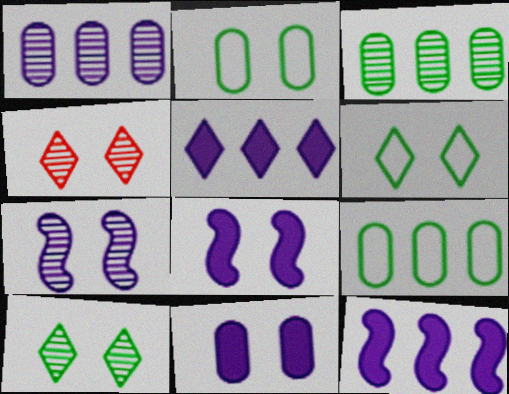[[2, 4, 8]]